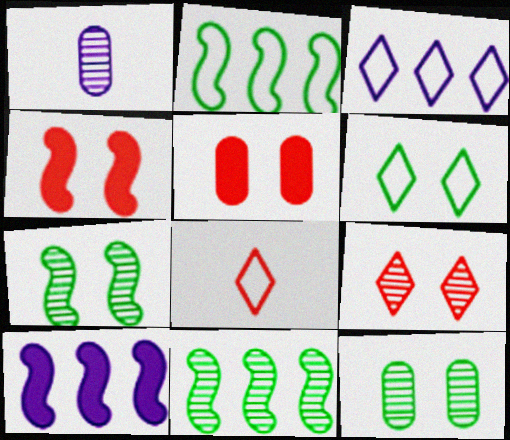[[1, 9, 11], 
[3, 6, 8], 
[8, 10, 12]]